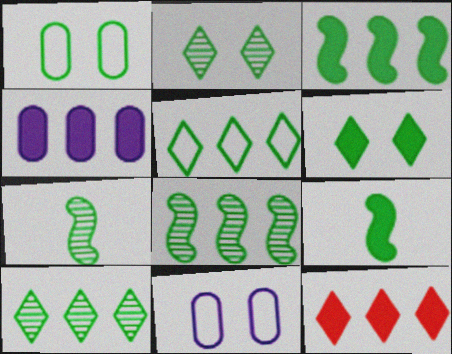[[1, 9, 10], 
[3, 4, 12], 
[7, 11, 12]]